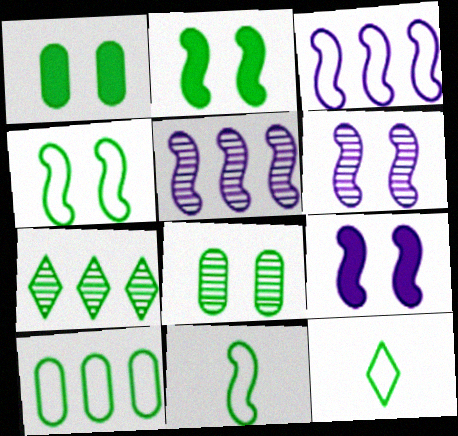[[1, 7, 11], 
[4, 10, 12]]